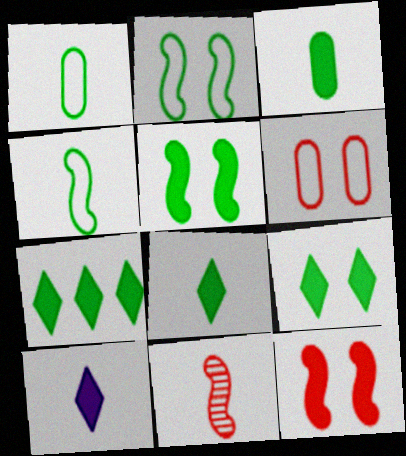[[1, 10, 11], 
[3, 5, 7], 
[7, 8, 9]]